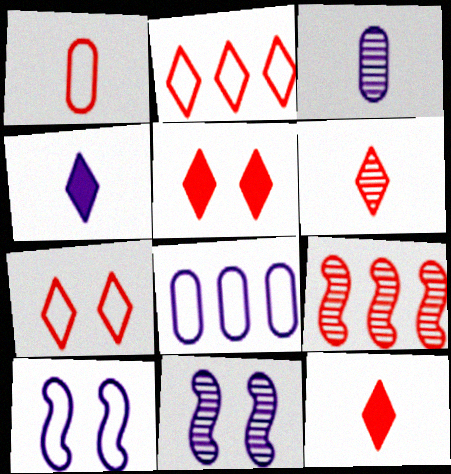[[1, 5, 9], 
[2, 5, 6], 
[4, 8, 11]]